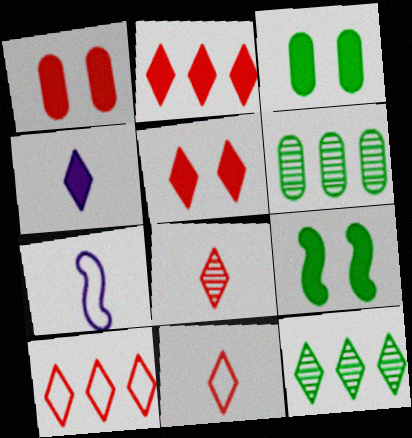[[1, 7, 12], 
[5, 6, 7], 
[5, 8, 10]]